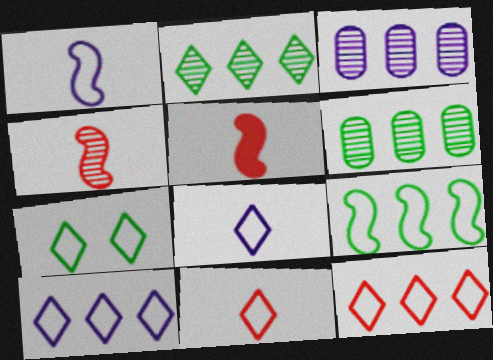[[3, 5, 7], 
[7, 8, 12], 
[7, 10, 11]]